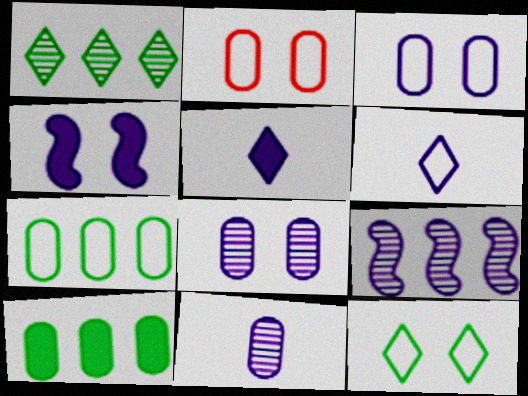[[2, 10, 11], 
[3, 5, 9]]